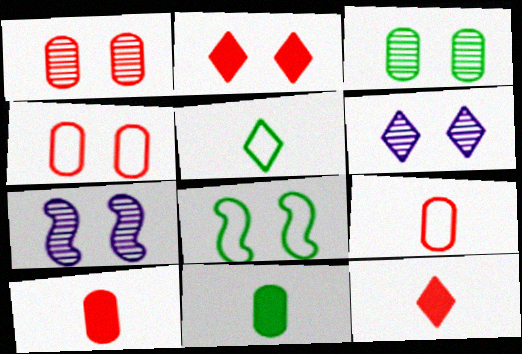[]